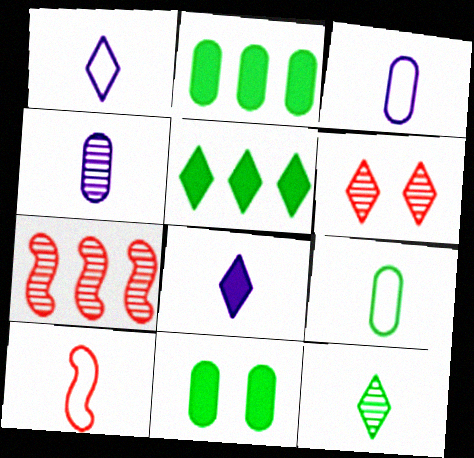[[1, 5, 6], 
[1, 7, 11], 
[1, 9, 10]]